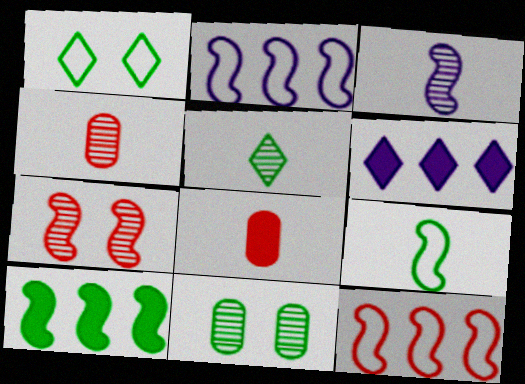[[3, 4, 5]]